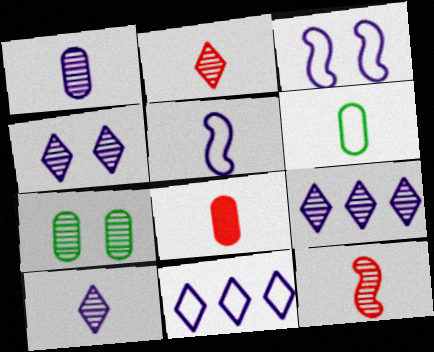[[1, 6, 8], 
[4, 9, 10], 
[7, 9, 12]]